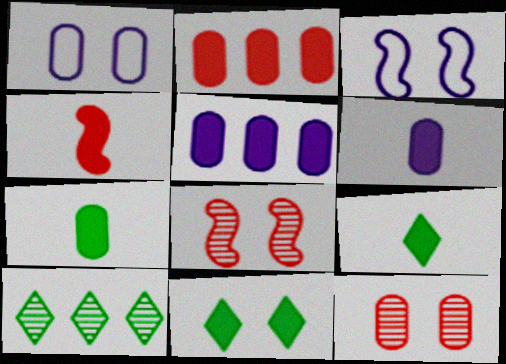[[1, 4, 10], 
[1, 8, 11], 
[3, 11, 12], 
[4, 5, 11], 
[4, 6, 9]]